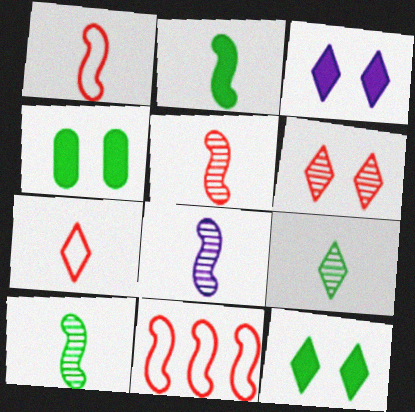[[1, 2, 8], 
[5, 8, 10]]